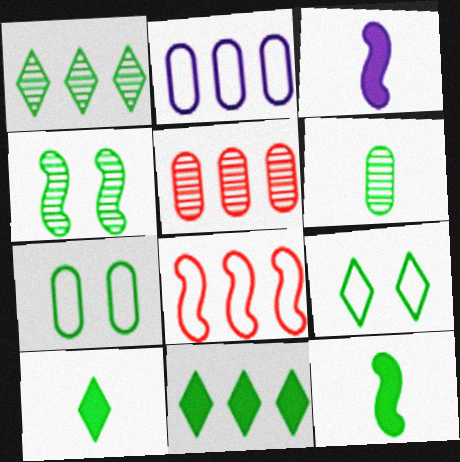[[1, 4, 6], 
[1, 7, 12], 
[1, 9, 10], 
[3, 4, 8], 
[3, 5, 9]]